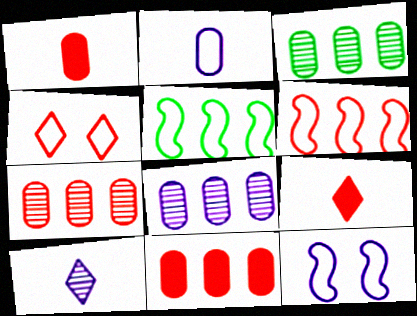[[2, 4, 5], 
[3, 7, 8], 
[3, 9, 12]]